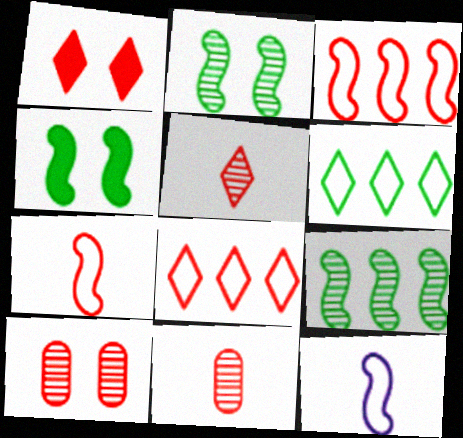[[1, 3, 11], 
[1, 5, 8]]